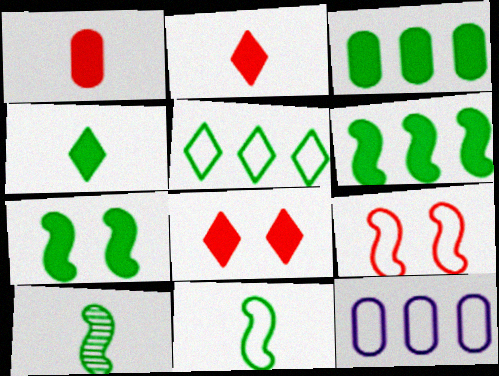[[3, 4, 7], 
[8, 10, 12]]